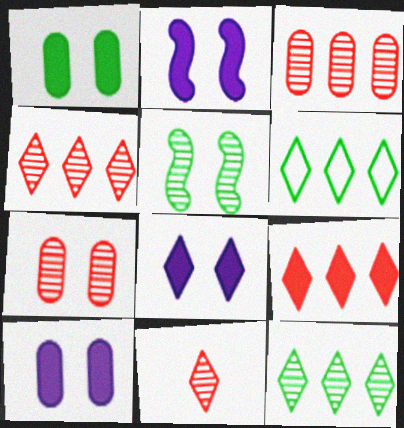[[2, 8, 10], 
[6, 8, 11]]